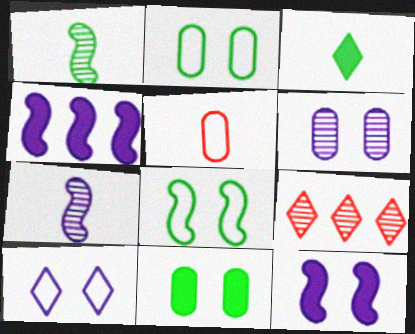[[1, 6, 9], 
[3, 5, 7], 
[3, 9, 10], 
[6, 10, 12]]